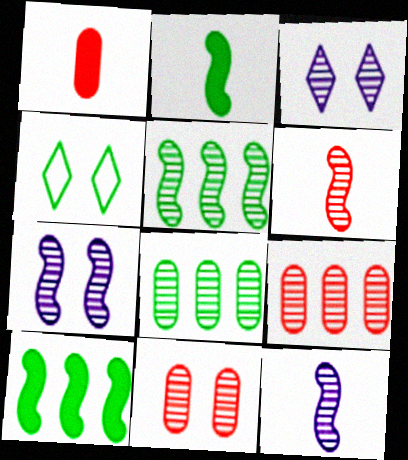[[2, 4, 8], 
[3, 6, 8], 
[5, 6, 7]]